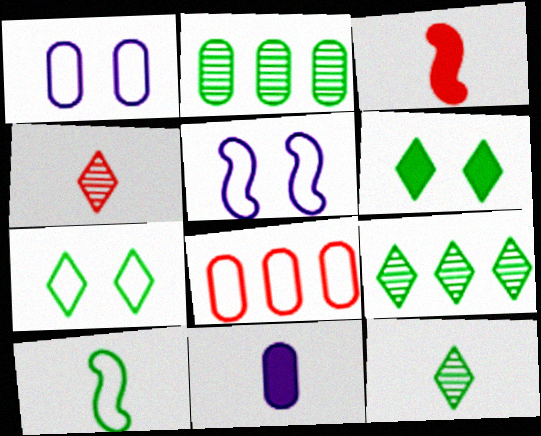[[1, 3, 9], 
[2, 6, 10], 
[4, 10, 11]]